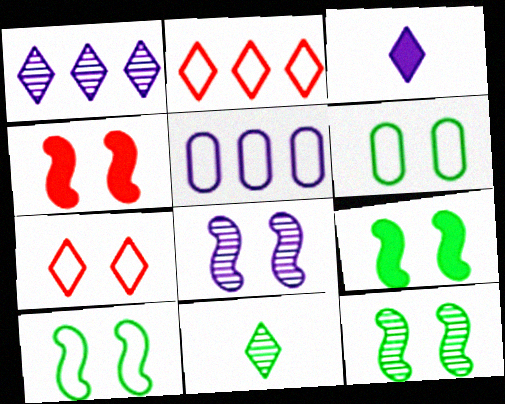[[3, 5, 8], 
[4, 5, 11], 
[4, 8, 10], 
[9, 10, 12]]